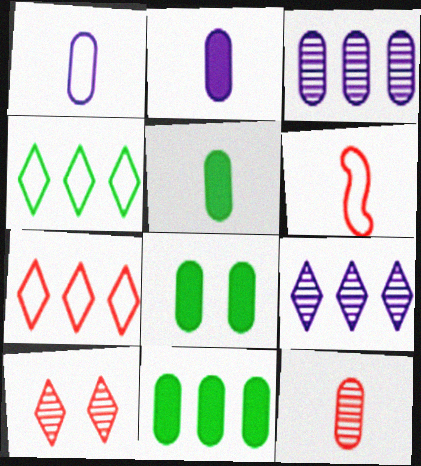[[1, 5, 12], 
[5, 8, 11], 
[6, 8, 9]]